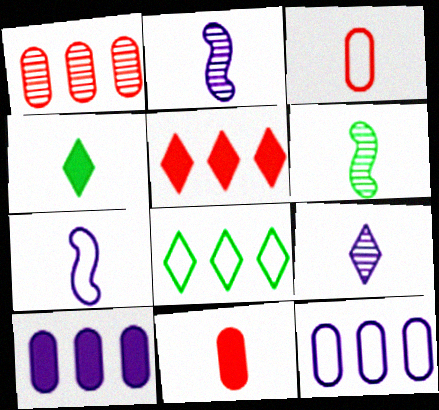[[2, 3, 4]]